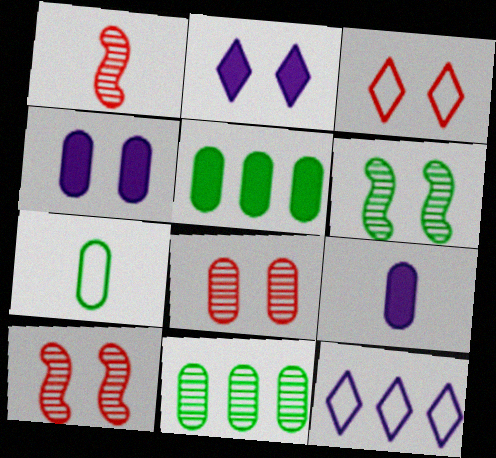[[3, 4, 6]]